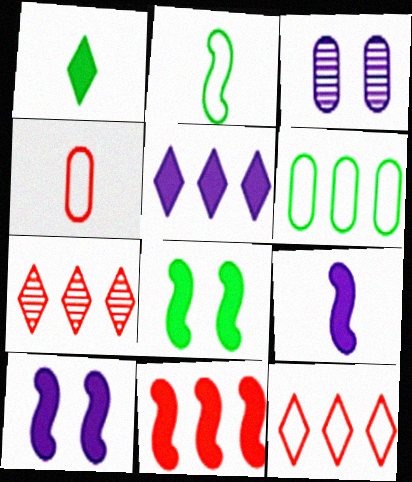[[8, 9, 11]]